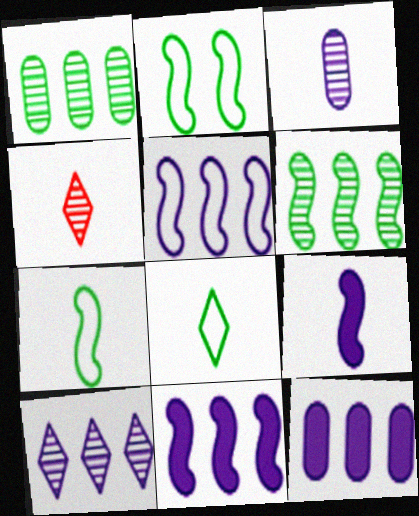[[2, 4, 12], 
[5, 10, 12]]